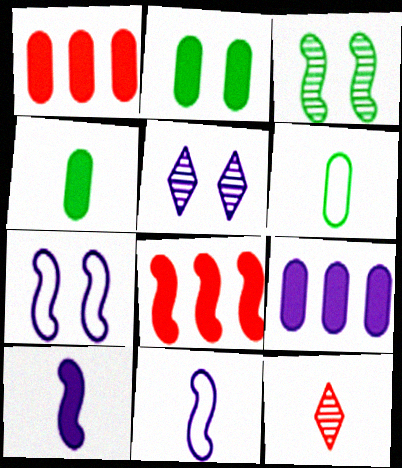[[3, 8, 11], 
[4, 11, 12], 
[5, 6, 8], 
[5, 9, 11], 
[6, 10, 12]]